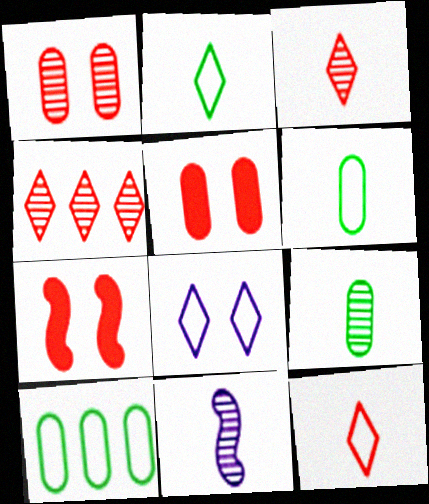[[3, 9, 11]]